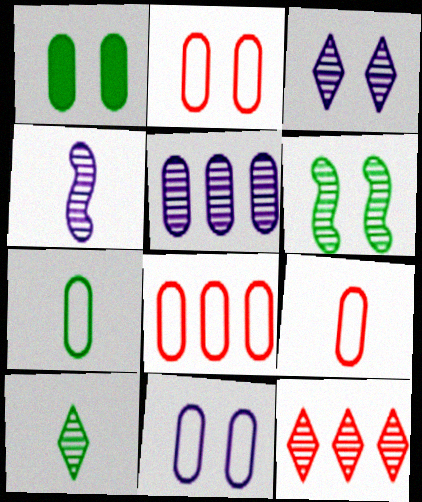[[1, 5, 9], 
[2, 8, 9], 
[3, 4, 5], 
[3, 10, 12], 
[7, 8, 11]]